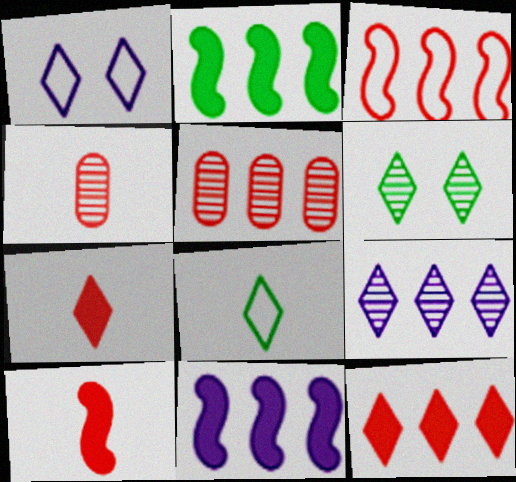[[1, 2, 4], 
[3, 5, 12]]